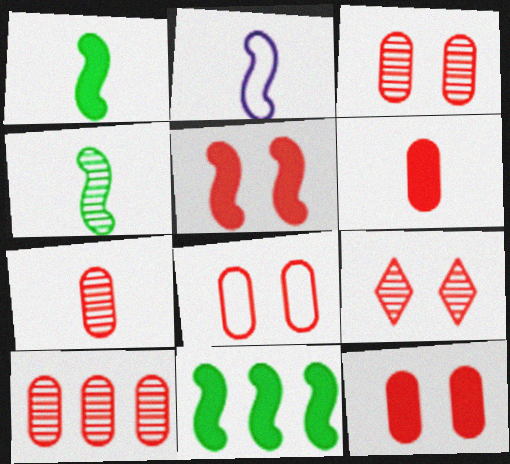[[3, 7, 10], 
[3, 8, 12], 
[5, 8, 9], 
[6, 8, 10]]